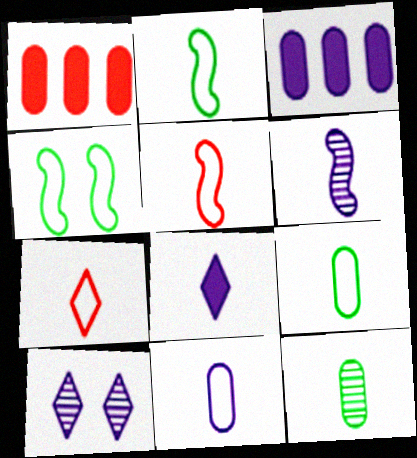[[1, 2, 10], 
[2, 7, 11], 
[5, 8, 12], 
[6, 8, 11]]